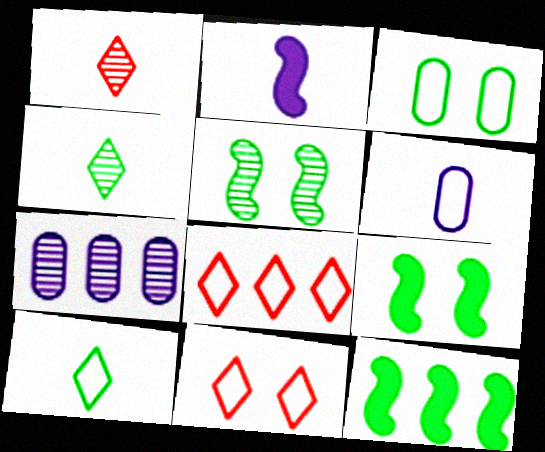[[1, 5, 7], 
[3, 4, 12], 
[7, 8, 12]]